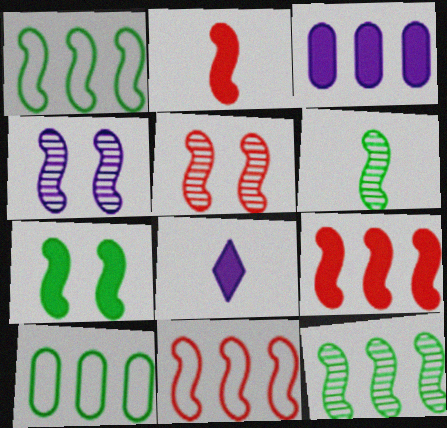[[1, 2, 4], 
[1, 6, 7], 
[2, 5, 11], 
[5, 8, 10]]